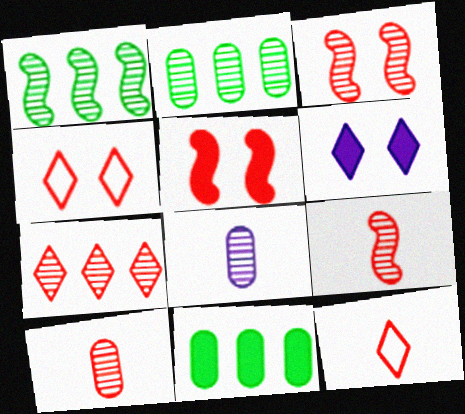[[3, 7, 10]]